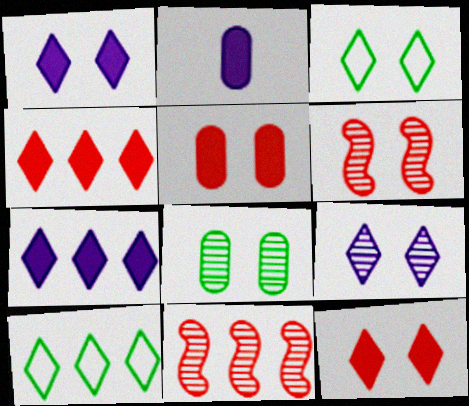[[2, 3, 11], 
[2, 6, 10], 
[3, 9, 12], 
[6, 8, 9]]